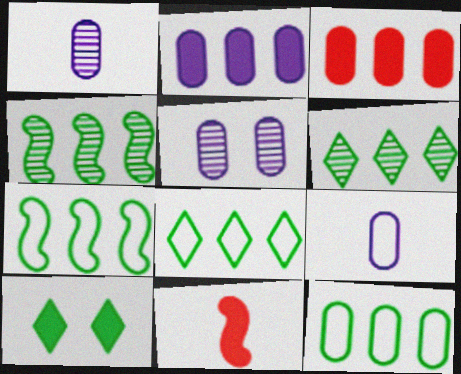[[2, 5, 9], 
[2, 10, 11], 
[5, 8, 11], 
[7, 8, 12]]